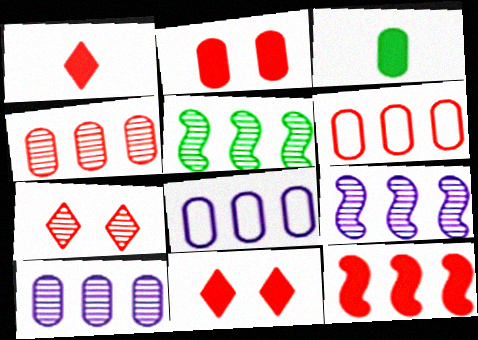[[1, 2, 12]]